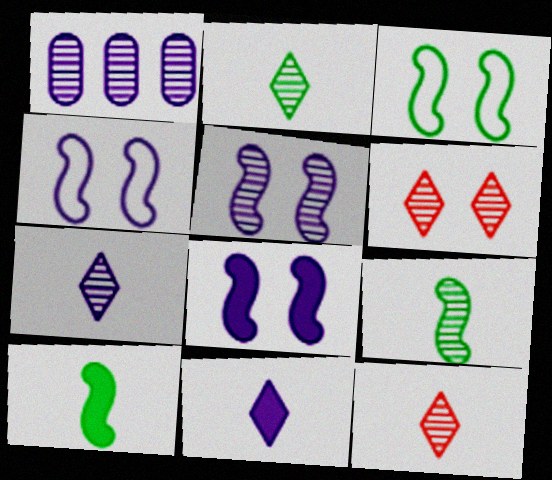[[1, 4, 11], 
[1, 5, 7], 
[1, 6, 9], 
[2, 7, 12], 
[4, 5, 8]]